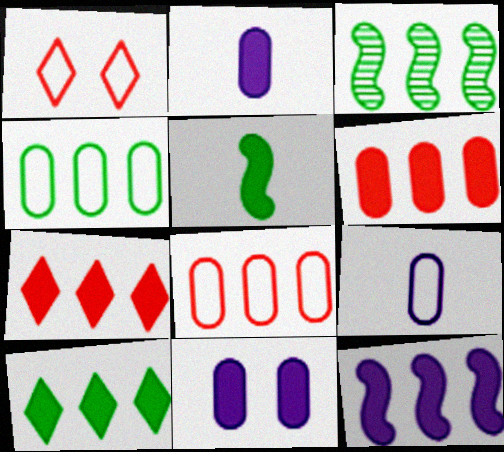[[1, 2, 3], 
[3, 4, 10], 
[5, 7, 11], 
[6, 10, 12]]